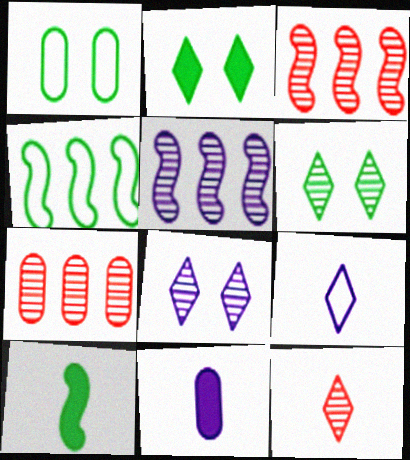[[1, 7, 11]]